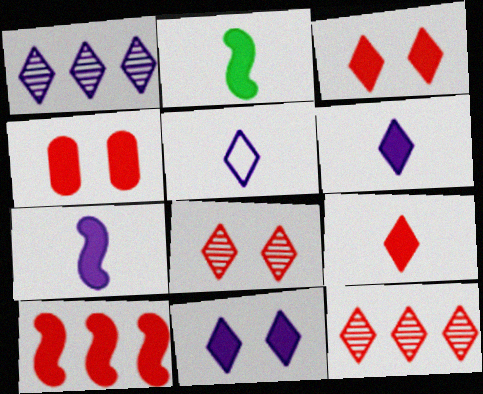[[1, 5, 11], 
[4, 9, 10]]